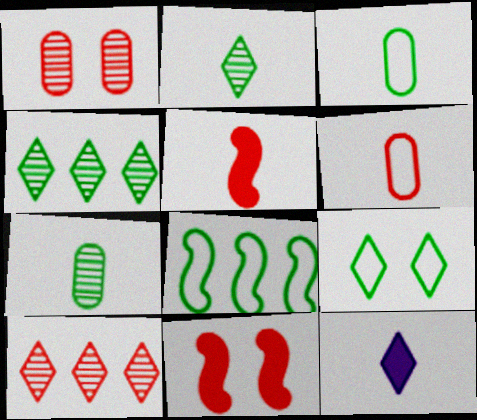[[1, 8, 12], 
[3, 8, 9], 
[6, 10, 11], 
[9, 10, 12]]